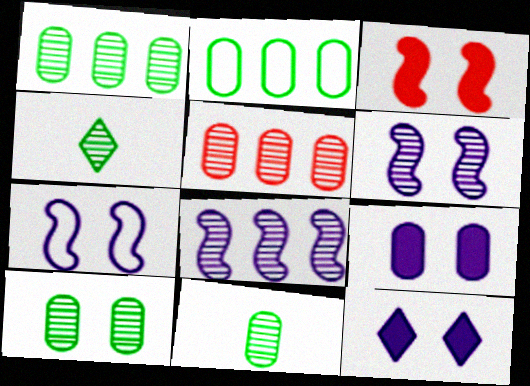[[1, 10, 11], 
[4, 5, 6]]